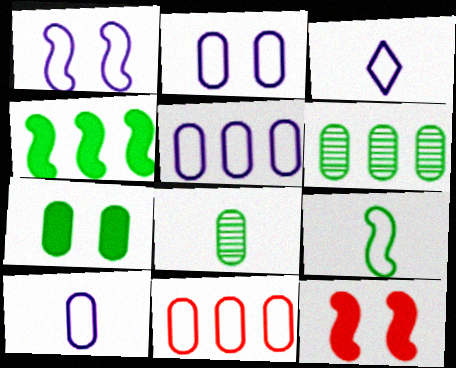[[1, 3, 5], 
[2, 5, 10], 
[3, 6, 12]]